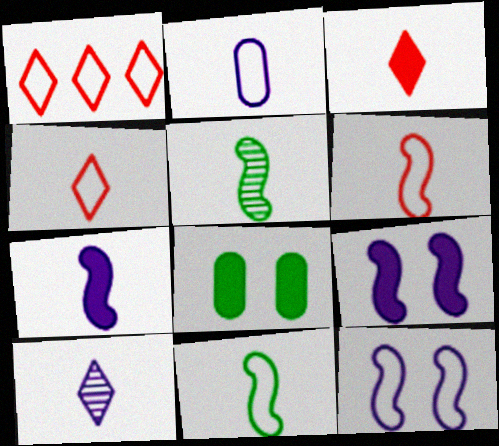[[2, 3, 5], 
[2, 4, 11], 
[2, 7, 10], 
[5, 6, 7]]